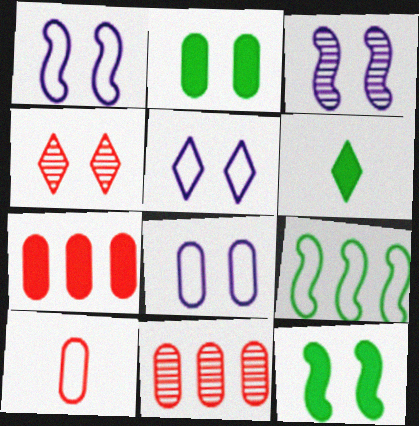[[1, 2, 4], 
[1, 5, 8], 
[1, 6, 11], 
[4, 8, 12], 
[5, 9, 10]]